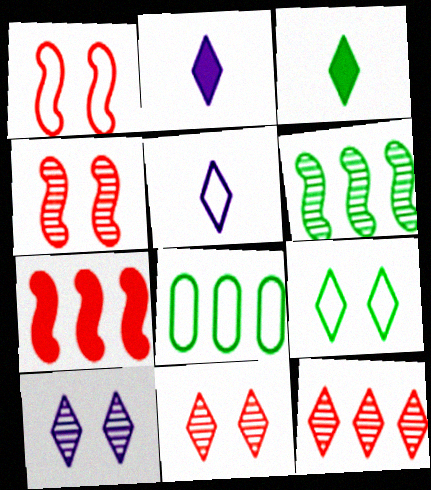[[1, 5, 8], 
[2, 4, 8], 
[2, 9, 12]]